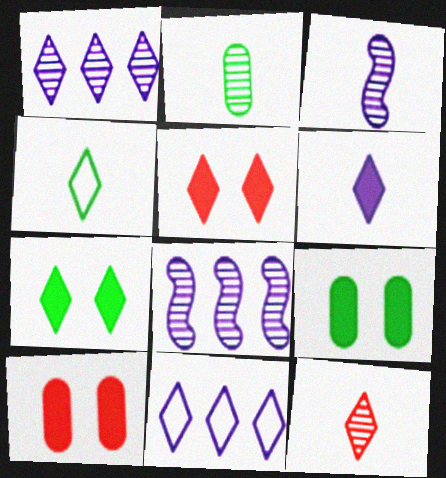[[1, 4, 5], 
[2, 3, 12], 
[4, 6, 12], 
[4, 8, 10], 
[7, 11, 12]]